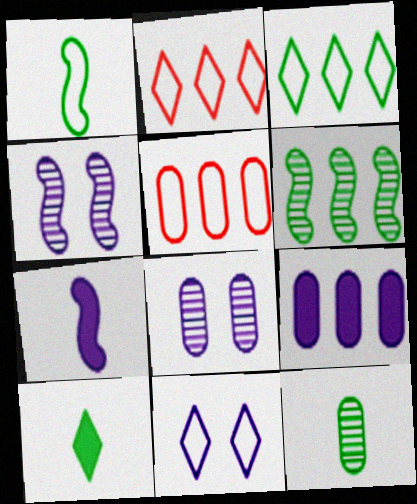[[1, 5, 11], 
[1, 10, 12], 
[2, 6, 9], 
[4, 5, 10]]